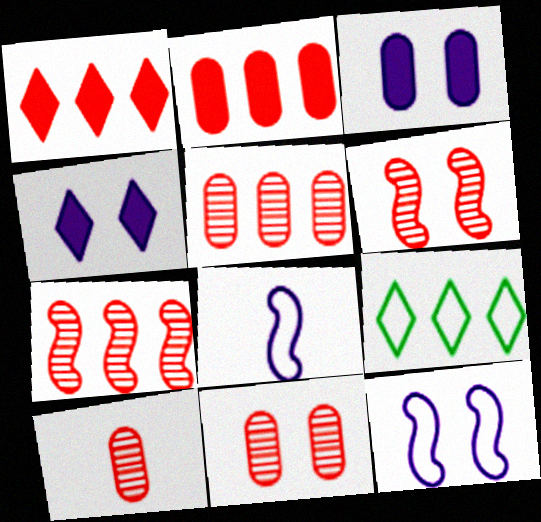[[5, 10, 11]]